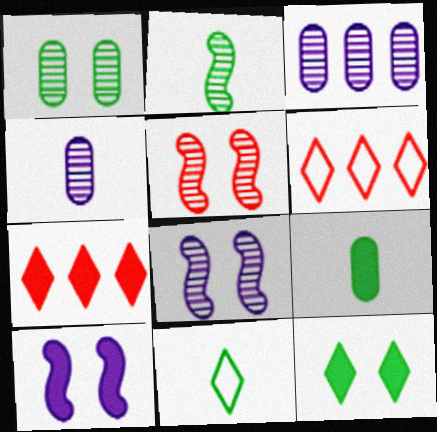[[2, 9, 11], 
[6, 8, 9], 
[7, 9, 10]]